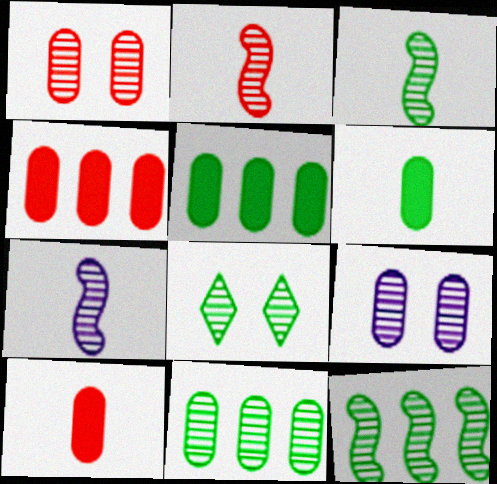[[2, 3, 7], 
[3, 8, 11]]